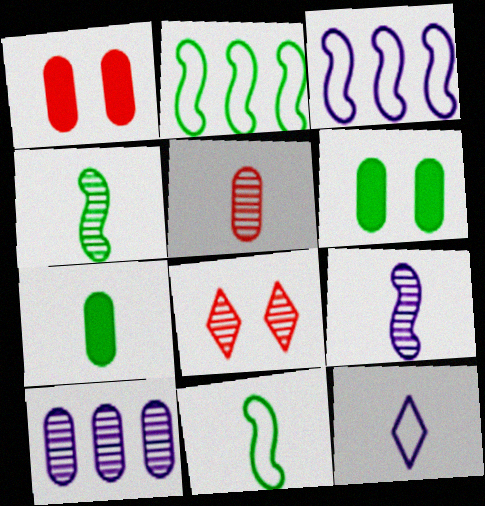[[3, 7, 8], 
[4, 8, 10]]